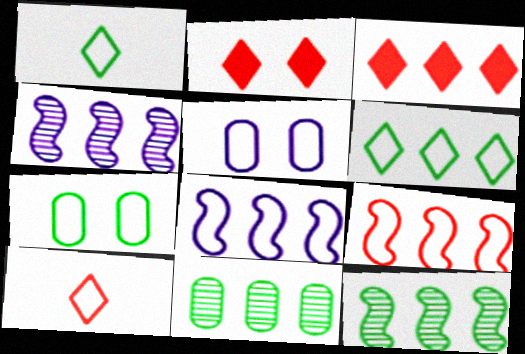[[1, 5, 9], 
[3, 8, 11], 
[7, 8, 10]]